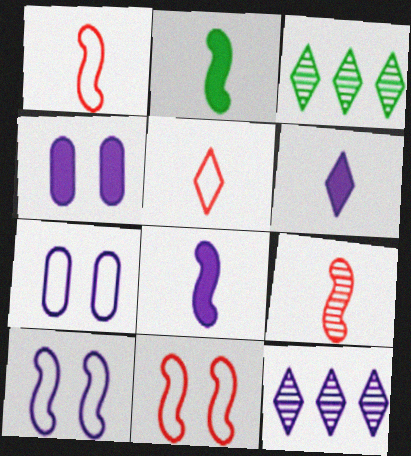[[1, 3, 4], 
[7, 8, 12]]